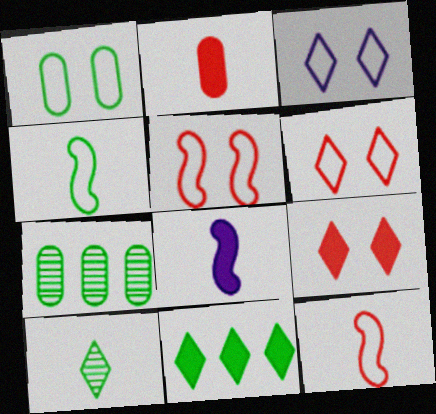[[1, 3, 5], 
[6, 7, 8]]